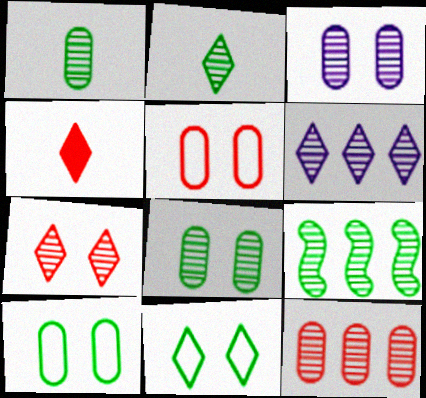[[1, 3, 12], 
[2, 6, 7], 
[2, 8, 9], 
[4, 6, 11], 
[6, 9, 12]]